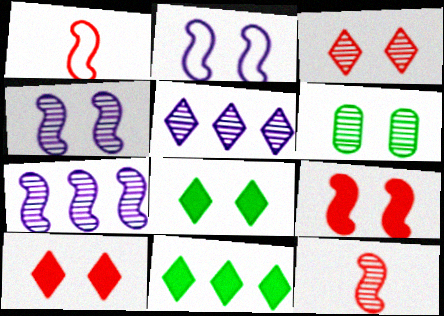[[2, 6, 10], 
[3, 4, 6], 
[5, 6, 12]]